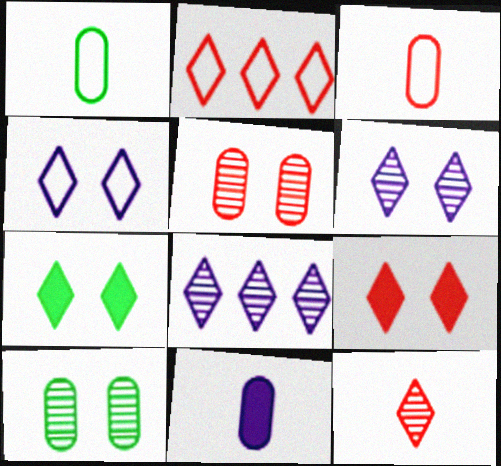[[2, 9, 12]]